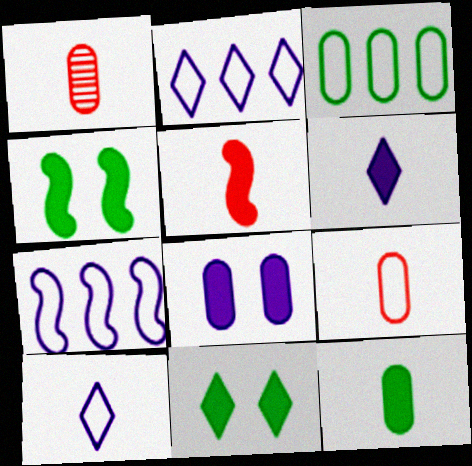[[1, 2, 4], 
[1, 3, 8], 
[1, 7, 11], 
[5, 6, 12]]